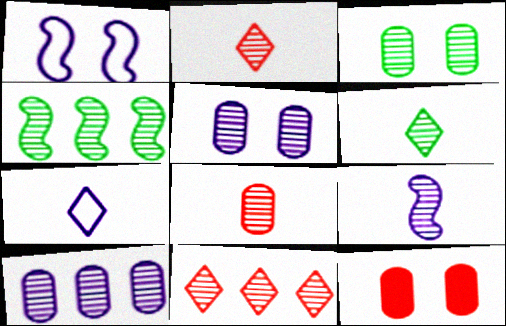[[2, 4, 5], 
[3, 4, 6], 
[3, 8, 10], 
[3, 9, 11], 
[4, 7, 12], 
[4, 10, 11], 
[6, 8, 9]]